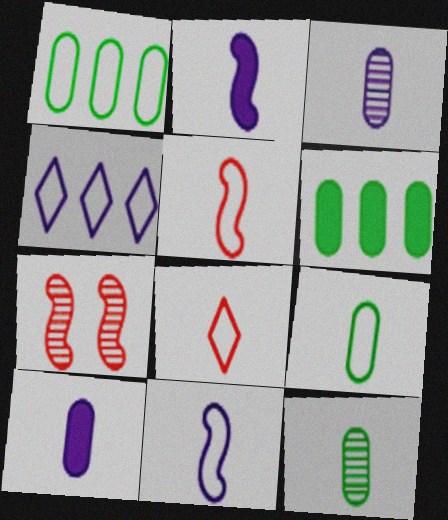[[2, 8, 12], 
[8, 9, 11]]